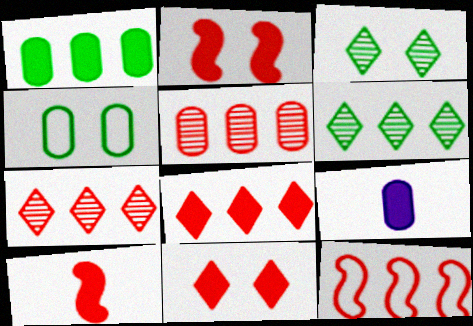[[3, 9, 12], 
[4, 5, 9], 
[5, 8, 12]]